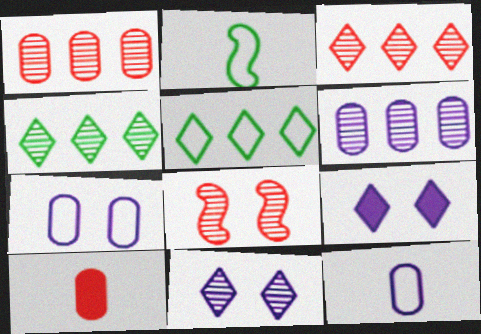[[1, 2, 9]]